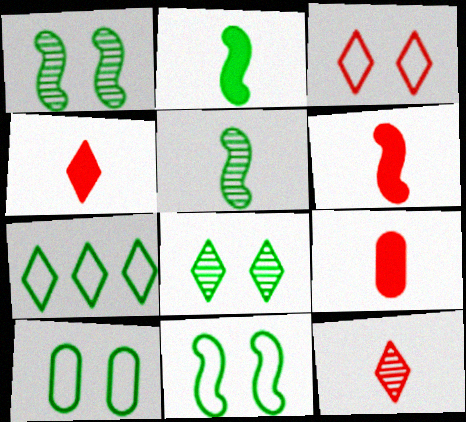[[4, 6, 9]]